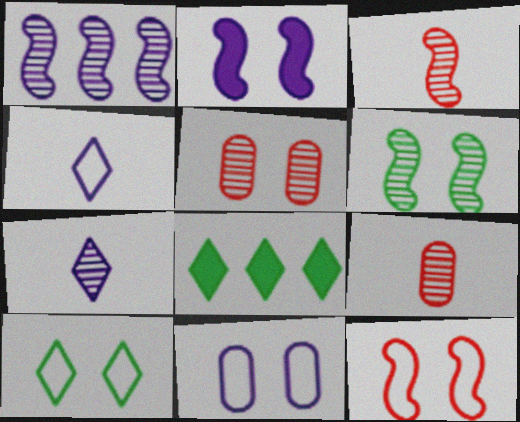[[1, 3, 6], 
[2, 5, 10], 
[2, 6, 12], 
[3, 8, 11], 
[10, 11, 12]]